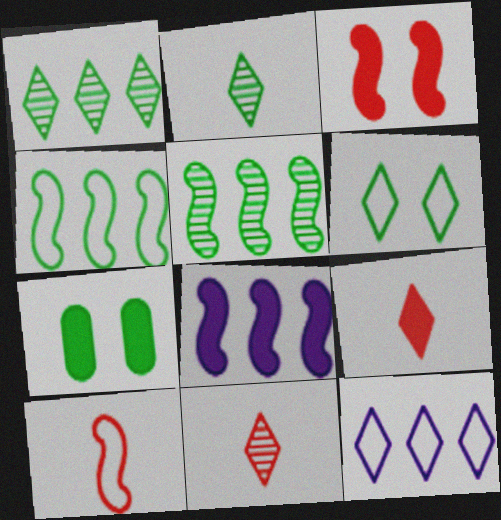[[2, 4, 7], 
[7, 8, 9]]